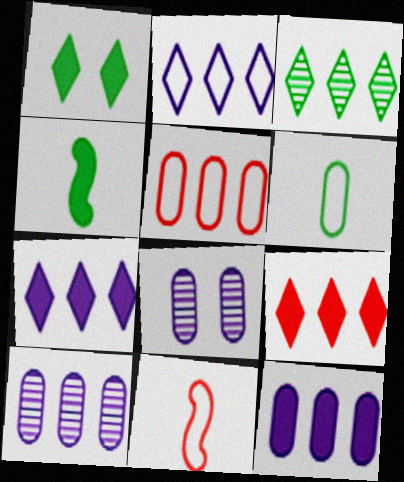[[1, 10, 11], 
[2, 3, 9]]